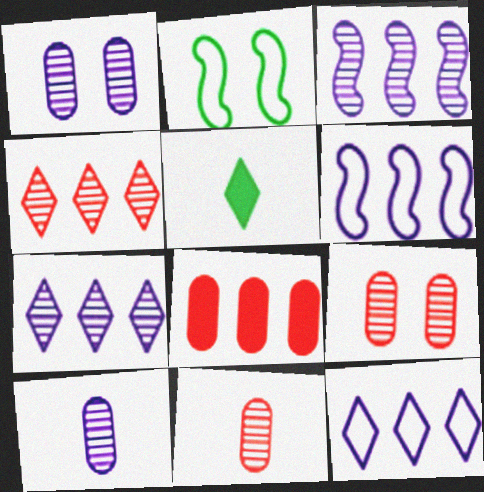[[5, 6, 9]]